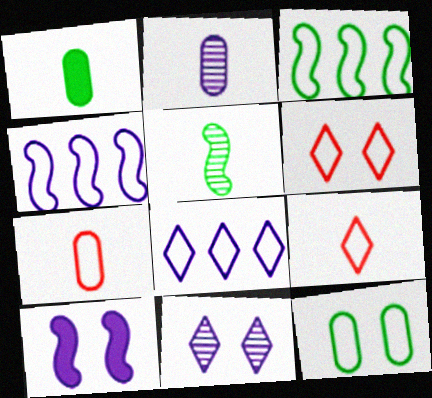[[1, 2, 7], 
[2, 8, 10], 
[4, 9, 12]]